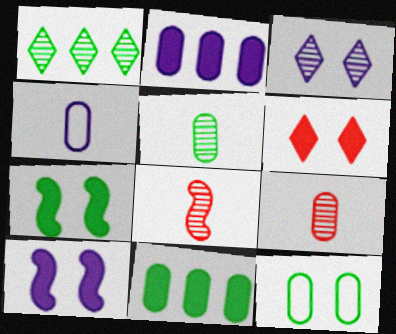[[2, 9, 12], 
[5, 11, 12]]